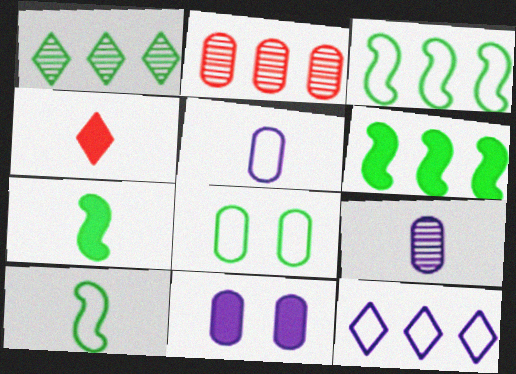[[1, 7, 8], 
[2, 6, 12], 
[4, 6, 11], 
[4, 9, 10]]